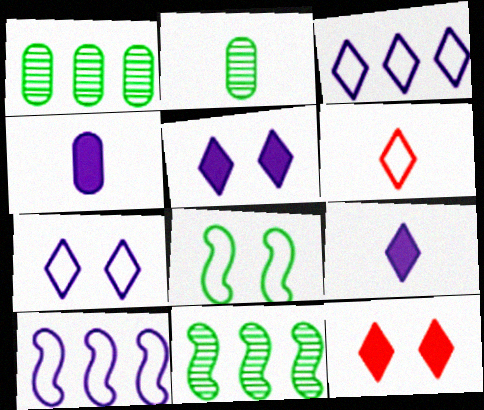[[2, 10, 12]]